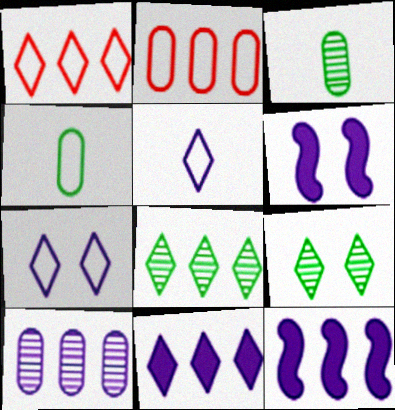[[1, 3, 6], 
[1, 8, 11], 
[2, 8, 12], 
[5, 6, 10]]